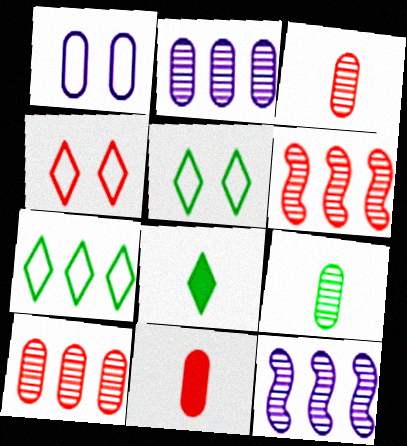[[1, 6, 8], 
[4, 6, 11], 
[5, 11, 12]]